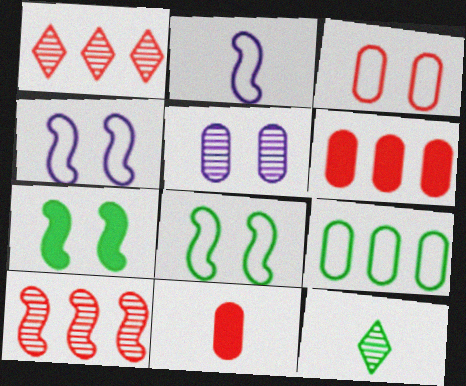[[2, 7, 10], 
[2, 11, 12], 
[4, 6, 12], 
[5, 9, 11], 
[5, 10, 12], 
[7, 9, 12]]